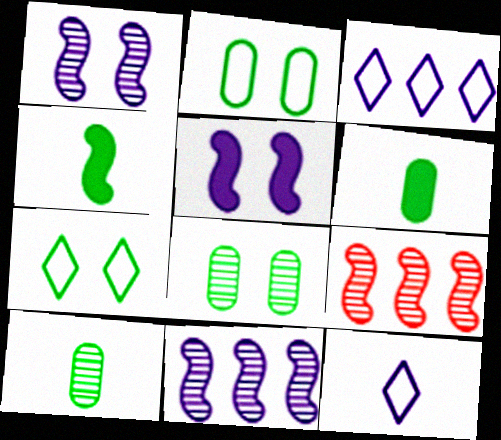[]